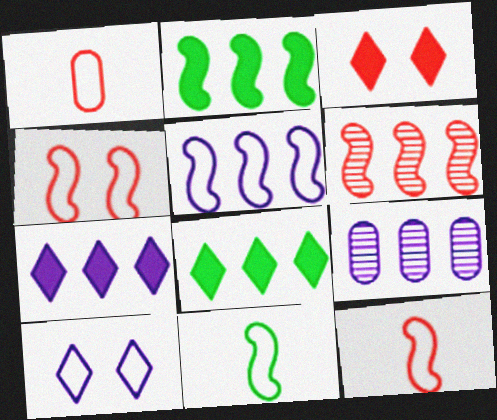[[1, 3, 6], 
[2, 5, 6], 
[3, 9, 11], 
[4, 5, 11], 
[5, 7, 9]]